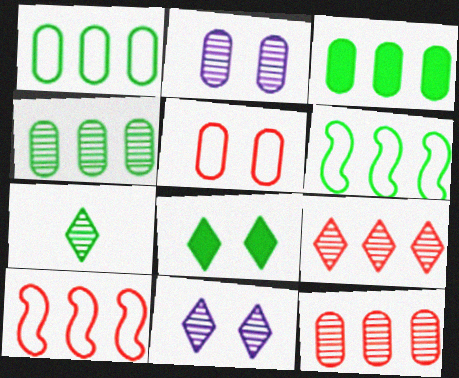[[1, 3, 4], 
[7, 9, 11]]